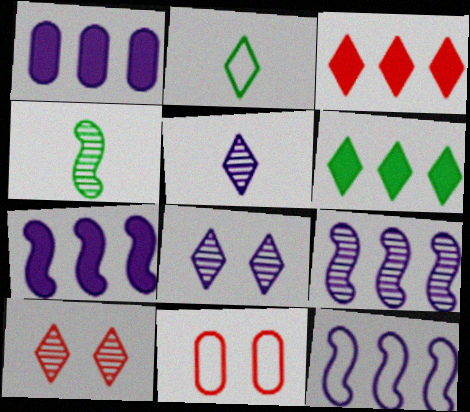[[2, 3, 8], 
[2, 11, 12], 
[7, 9, 12]]